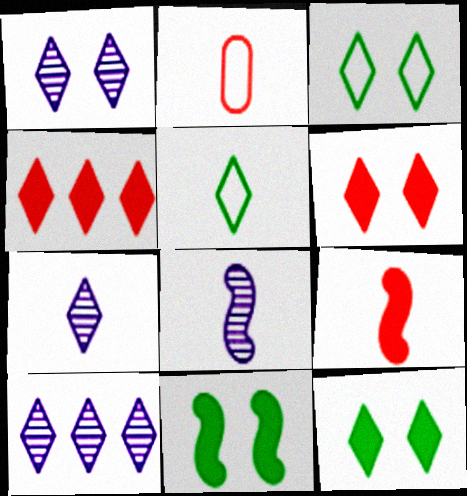[[1, 3, 6], 
[1, 4, 5], 
[1, 7, 10], 
[2, 10, 11], 
[3, 4, 7], 
[5, 6, 10]]